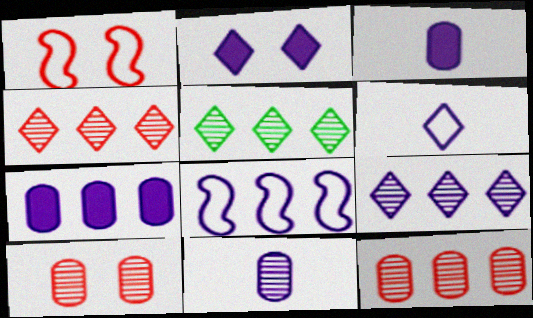[[1, 3, 5], 
[2, 6, 9], 
[2, 8, 11], 
[4, 5, 9], 
[7, 8, 9]]